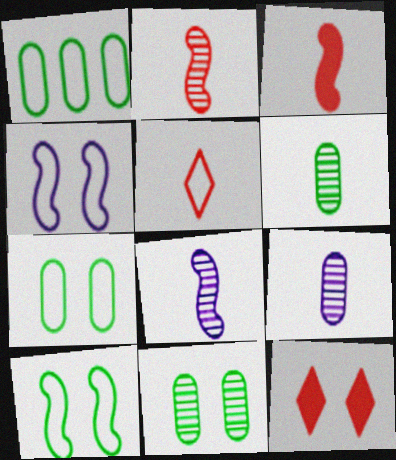[[1, 4, 5], 
[1, 8, 12], 
[4, 11, 12]]